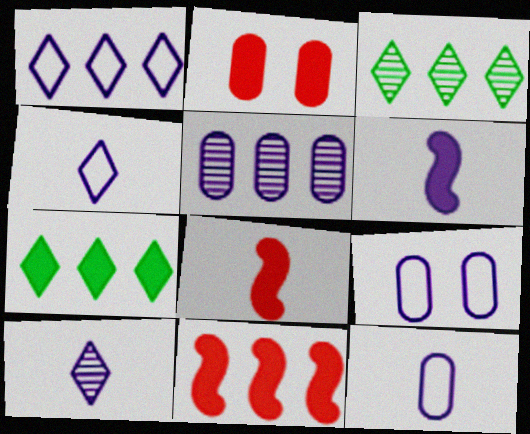[[2, 6, 7], 
[3, 8, 9], 
[6, 10, 12]]